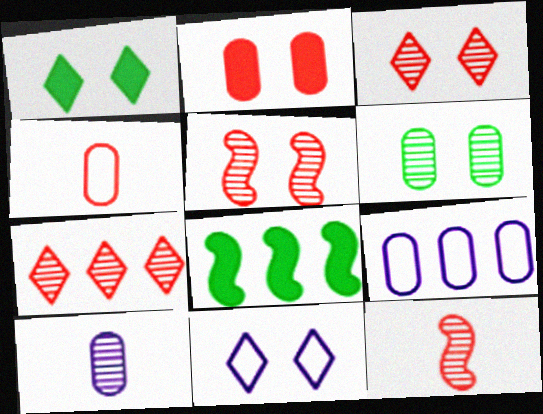[[1, 3, 11], 
[1, 9, 12], 
[7, 8, 9]]